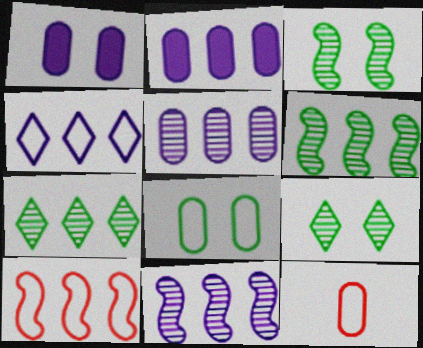[[2, 4, 11], 
[2, 7, 10]]